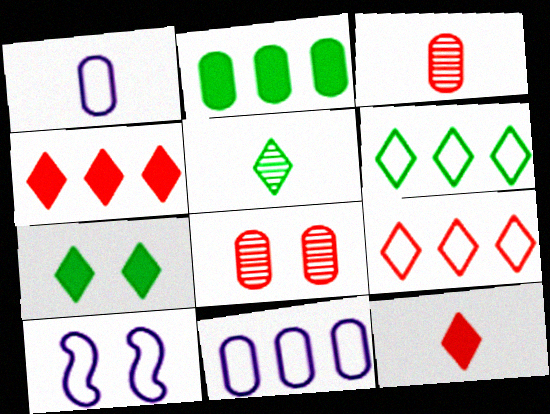[[1, 2, 8], 
[5, 6, 7], 
[7, 8, 10]]